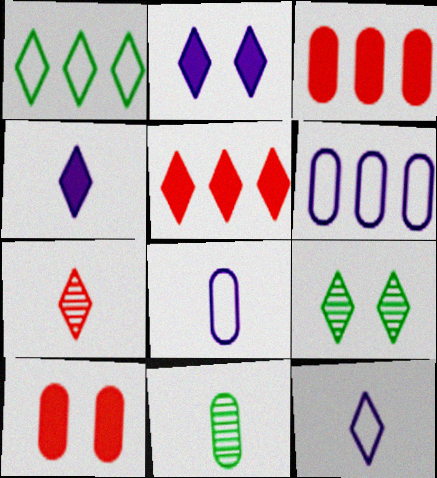[[1, 2, 7], 
[5, 9, 12], 
[6, 10, 11]]